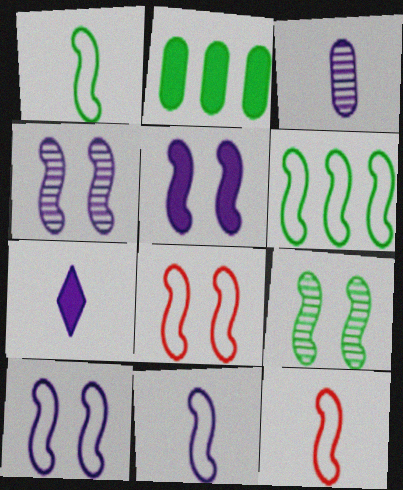[[1, 11, 12], 
[3, 7, 11], 
[4, 5, 10], 
[5, 8, 9], 
[6, 8, 11], 
[6, 10, 12]]